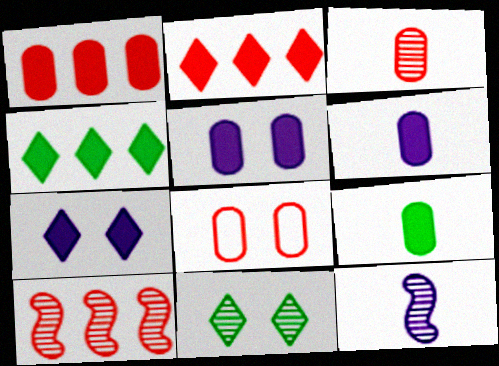[[1, 3, 8], 
[1, 5, 9], 
[4, 8, 12]]